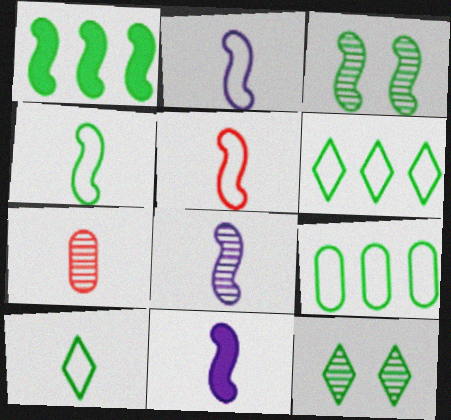[[1, 3, 4], 
[2, 4, 5], 
[2, 8, 11], 
[7, 10, 11]]